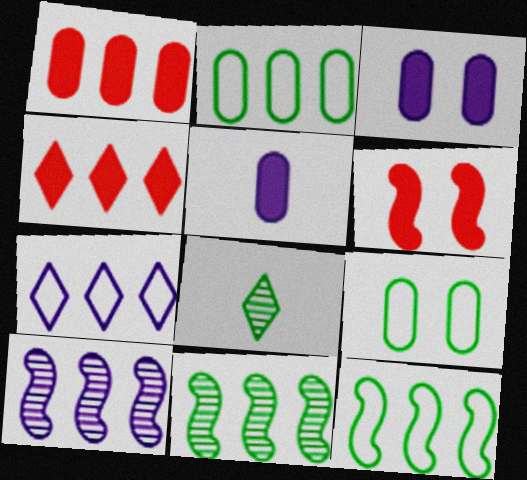[[1, 7, 11], 
[2, 4, 10]]